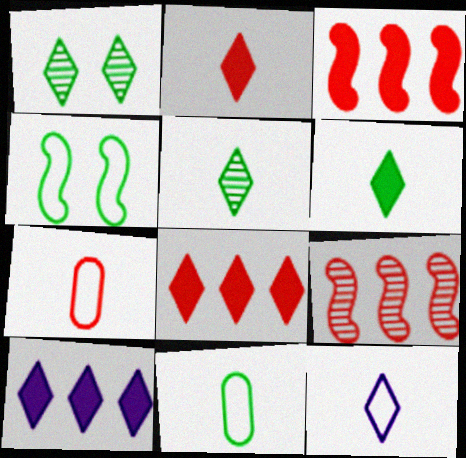[[1, 8, 12], 
[2, 5, 12]]